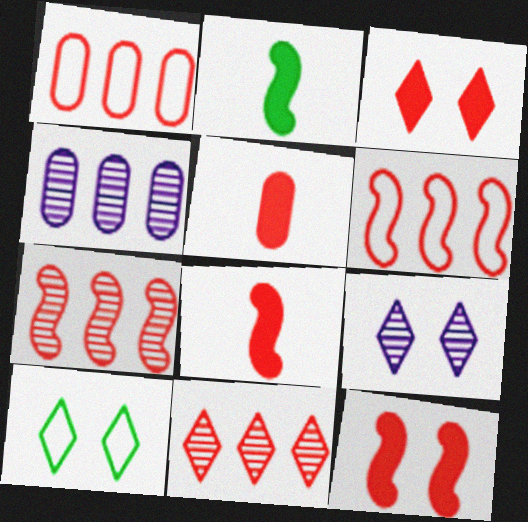[[1, 2, 9], 
[3, 9, 10], 
[4, 8, 10]]